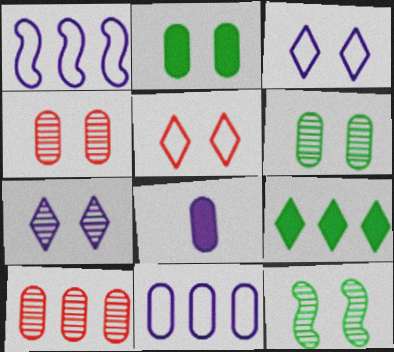[[1, 7, 8], 
[1, 9, 10], 
[4, 7, 12]]